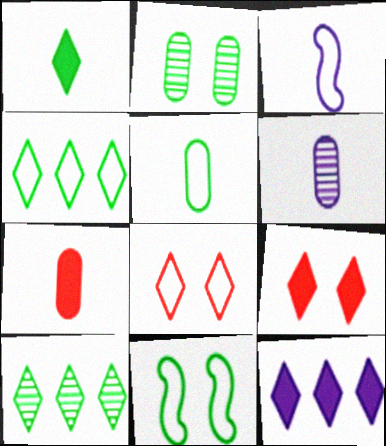[[1, 9, 12], 
[4, 5, 11], 
[5, 6, 7]]